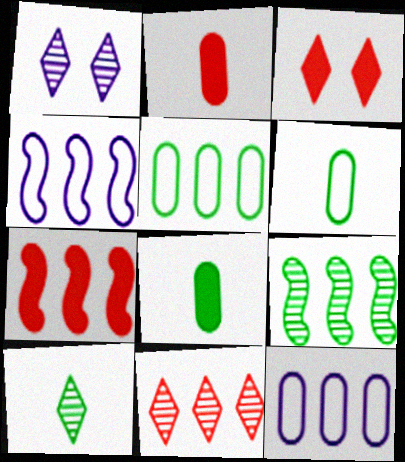[[1, 6, 7], 
[1, 10, 11], 
[2, 3, 7], 
[4, 7, 9]]